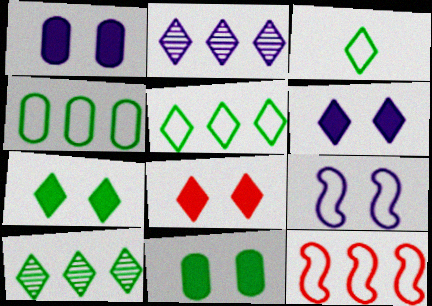[[2, 3, 8], 
[3, 7, 10], 
[6, 7, 8]]